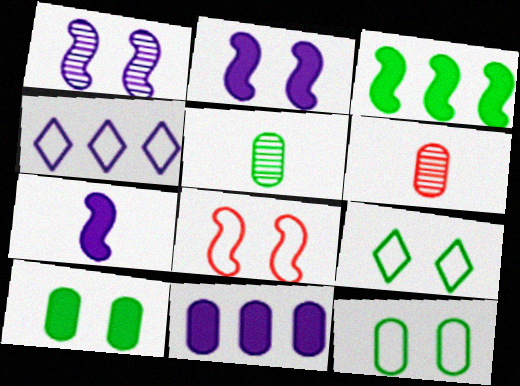[[3, 5, 9], 
[6, 11, 12]]